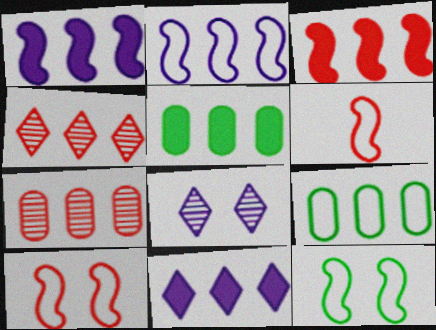[[1, 4, 9], 
[2, 4, 5], 
[2, 6, 12], 
[3, 5, 11], 
[5, 6, 8]]